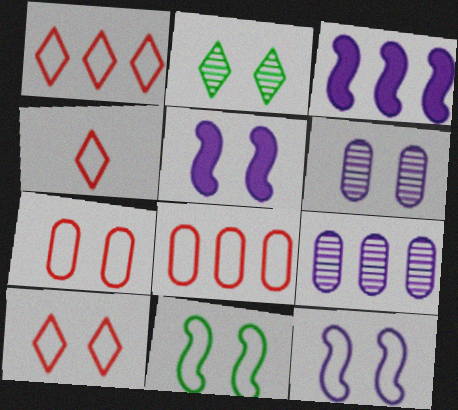[[1, 4, 10], 
[2, 5, 7]]